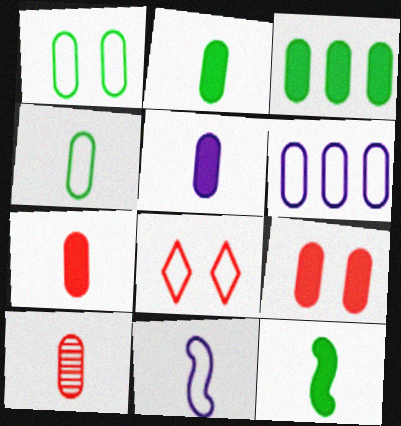[[2, 5, 7], 
[3, 5, 9], 
[4, 5, 10]]